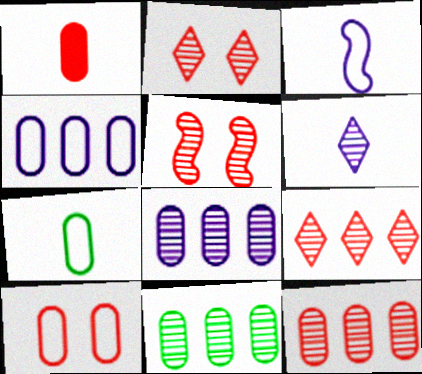[[1, 10, 12], 
[4, 7, 10], 
[5, 6, 11], 
[8, 11, 12]]